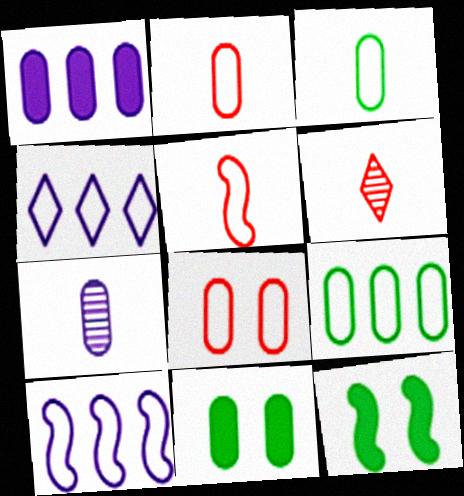[[6, 10, 11]]